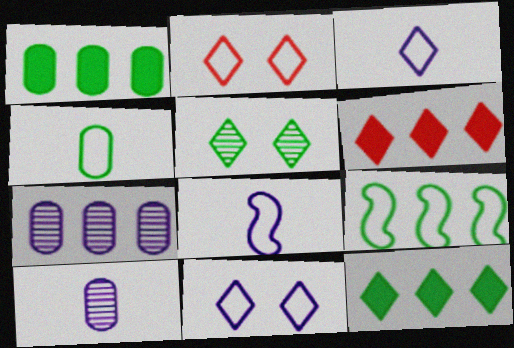[[3, 5, 6], 
[6, 7, 9]]